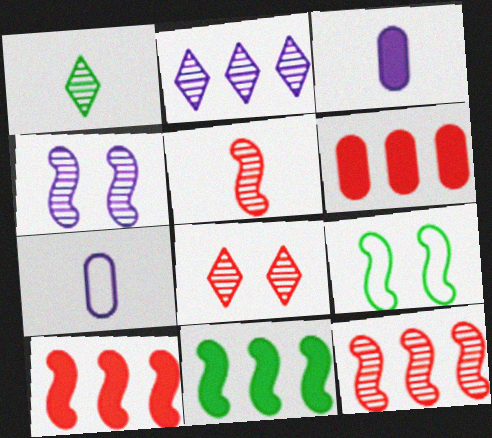[[1, 2, 8], 
[7, 8, 11]]